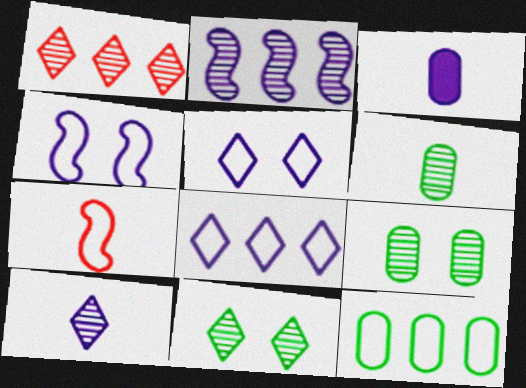[[1, 10, 11], 
[2, 3, 5], 
[5, 7, 12]]